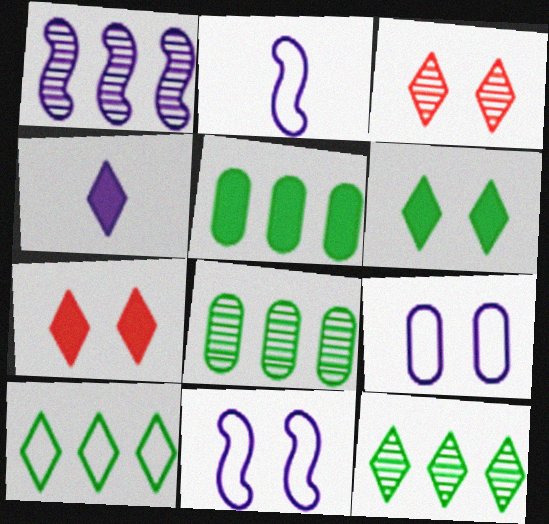[[1, 4, 9], 
[2, 3, 5], 
[2, 7, 8], 
[3, 4, 10]]